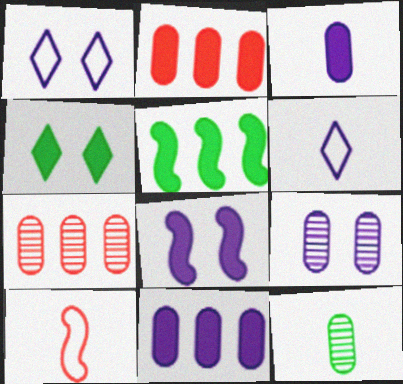[[1, 8, 9], 
[7, 9, 12]]